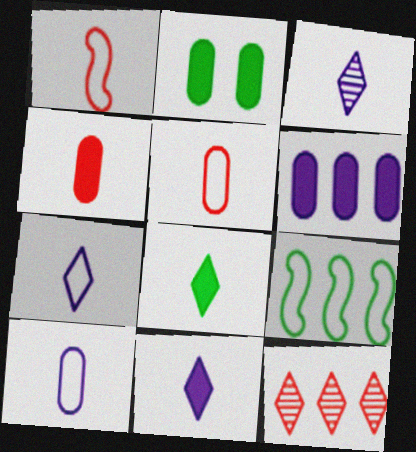[[2, 4, 6], 
[3, 7, 11], 
[6, 9, 12]]